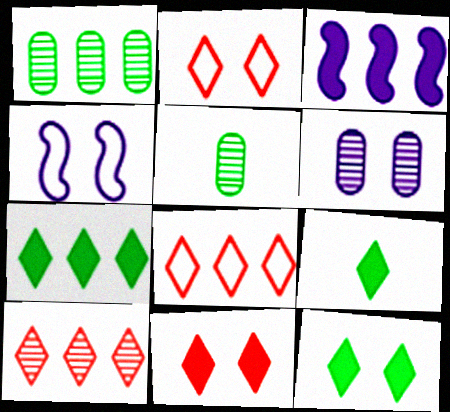[[1, 3, 8], 
[2, 3, 5], 
[7, 9, 12]]